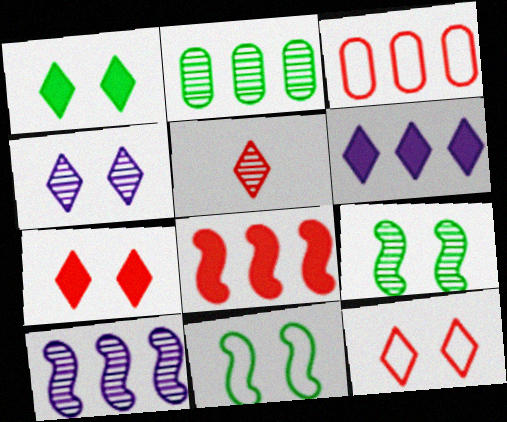[[1, 4, 12]]